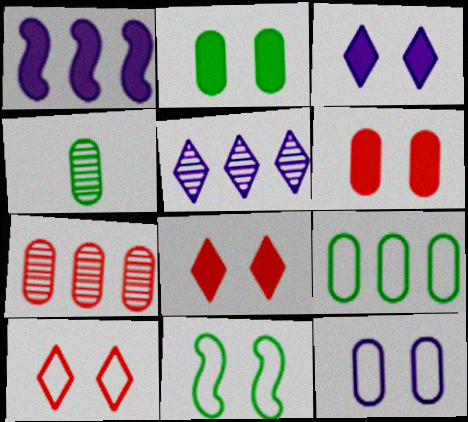[[1, 4, 10], 
[2, 4, 9], 
[10, 11, 12]]